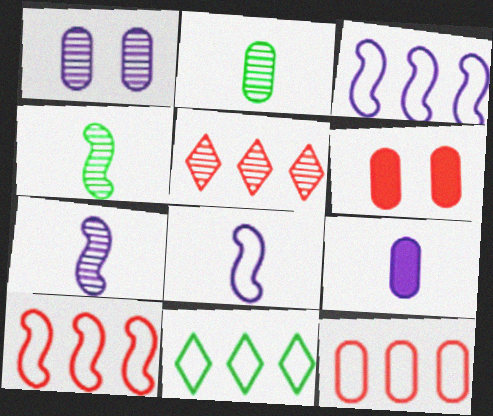[[1, 4, 5], 
[3, 11, 12], 
[6, 7, 11]]